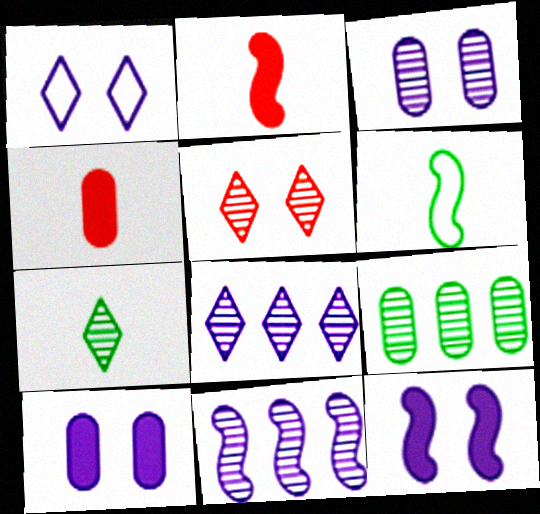[[1, 2, 9], 
[1, 3, 12], 
[5, 7, 8]]